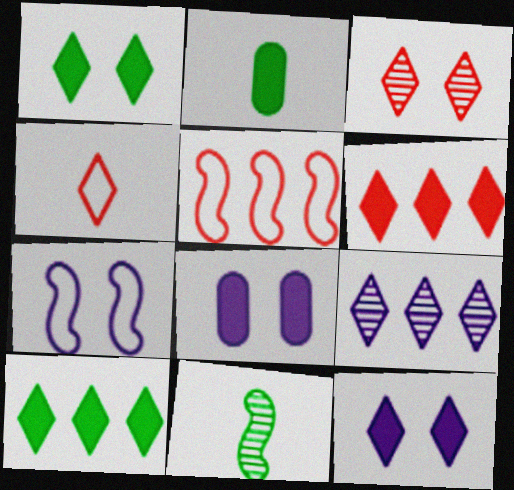[[1, 4, 9], 
[3, 4, 6]]